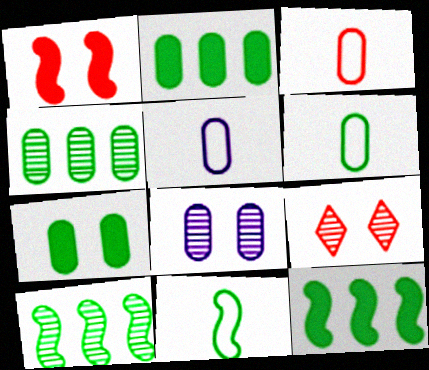[[2, 3, 8], 
[3, 5, 6], 
[4, 6, 7], 
[5, 9, 12]]